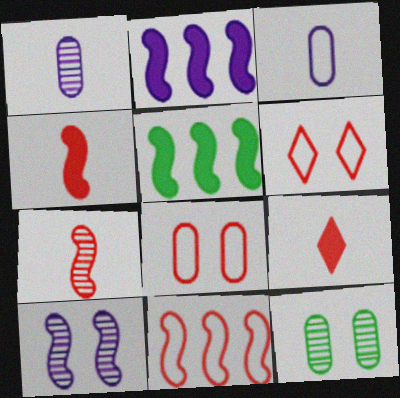[[1, 5, 6]]